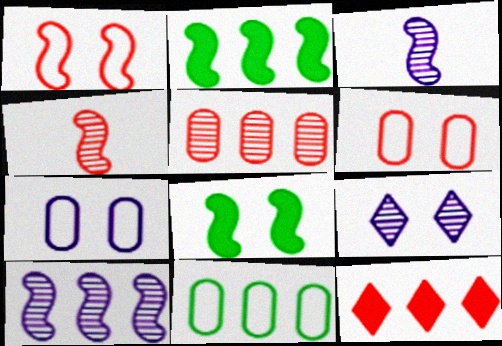[[1, 2, 3], 
[4, 6, 12], 
[6, 8, 9], 
[10, 11, 12]]